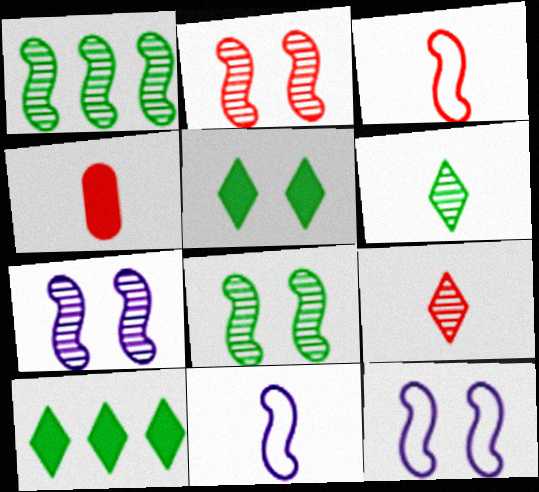[[2, 7, 8], 
[3, 4, 9], 
[4, 6, 11]]